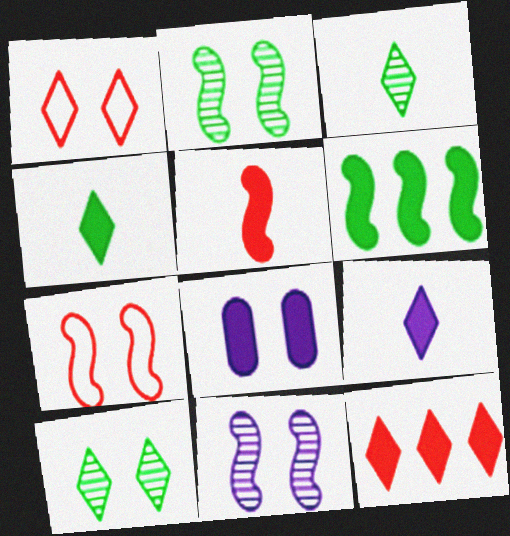[[1, 2, 8], 
[7, 8, 10]]